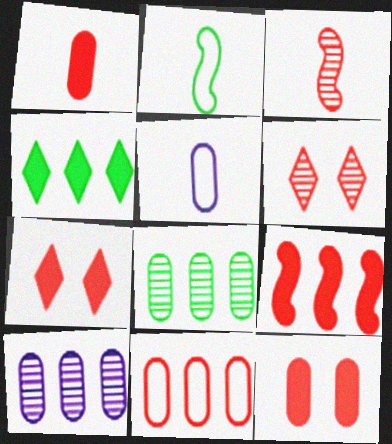[[1, 7, 9], 
[2, 7, 10], 
[3, 7, 11], 
[5, 8, 12]]